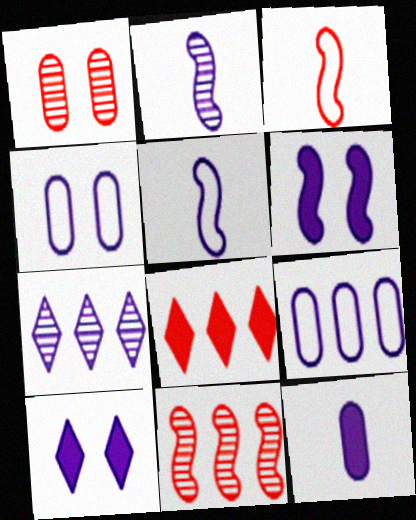[[1, 3, 8], 
[2, 9, 10]]